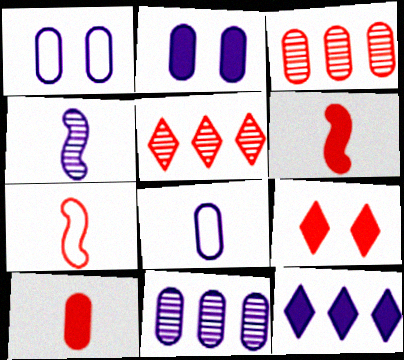[[1, 4, 12], 
[2, 8, 11], 
[3, 7, 9]]